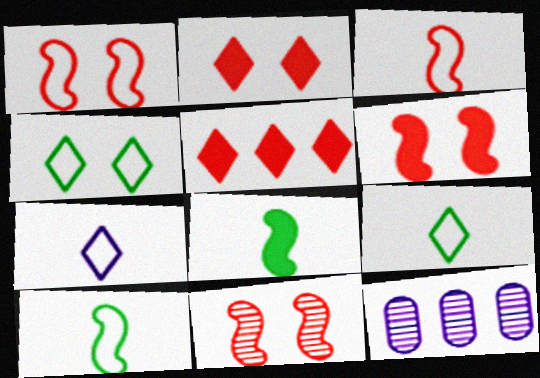[[1, 6, 11], 
[2, 10, 12], 
[6, 9, 12]]